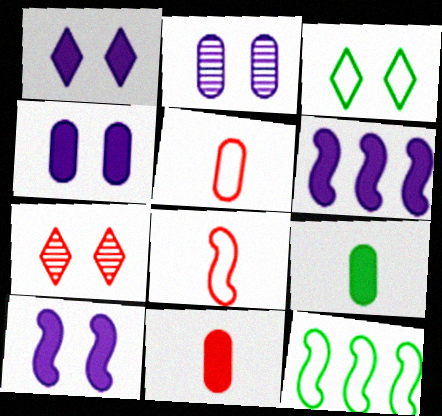[[1, 3, 7], 
[1, 4, 10]]